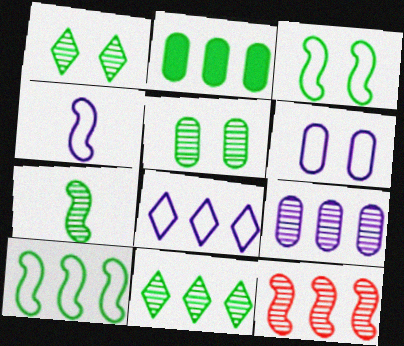[[2, 8, 12], 
[2, 10, 11], 
[4, 6, 8], 
[5, 7, 11], 
[9, 11, 12]]